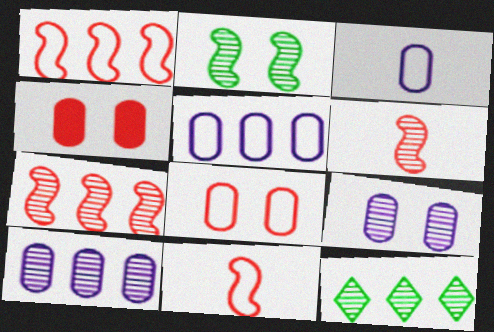[[6, 9, 12], 
[7, 10, 12]]